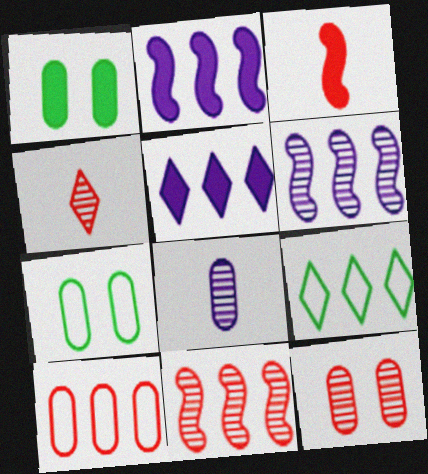[[1, 3, 5], 
[1, 8, 10], 
[2, 4, 7], 
[4, 11, 12]]